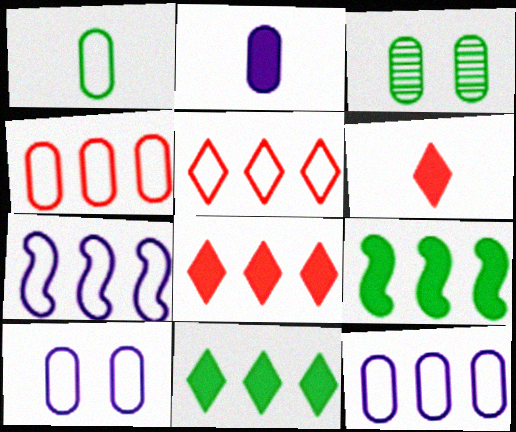[[1, 4, 10], 
[2, 3, 4], 
[3, 6, 7]]